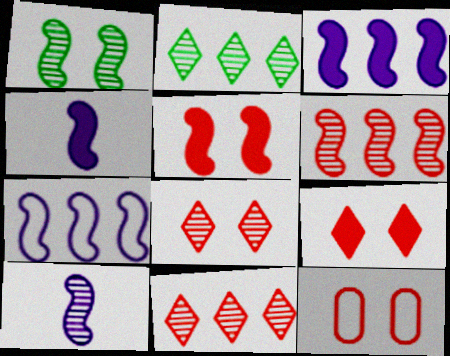[[1, 6, 10], 
[2, 4, 12], 
[5, 8, 12]]